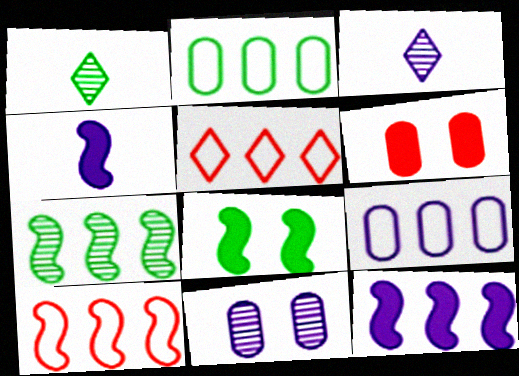[[1, 2, 8], 
[7, 10, 12]]